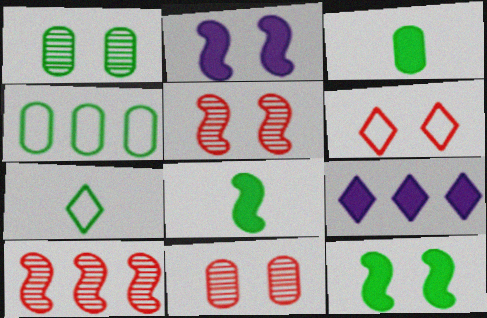[[1, 2, 6], 
[1, 3, 4], 
[4, 9, 10]]